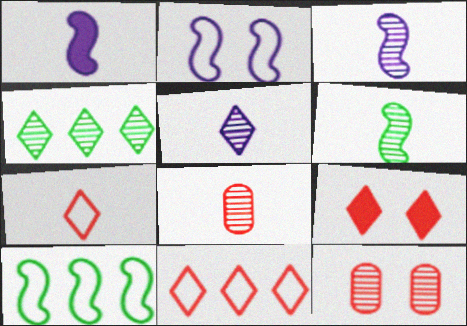[[3, 4, 12], 
[5, 6, 8]]